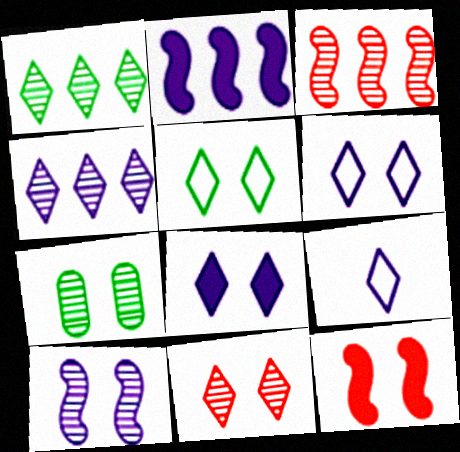[[4, 8, 9], 
[5, 8, 11], 
[6, 7, 12], 
[7, 10, 11]]